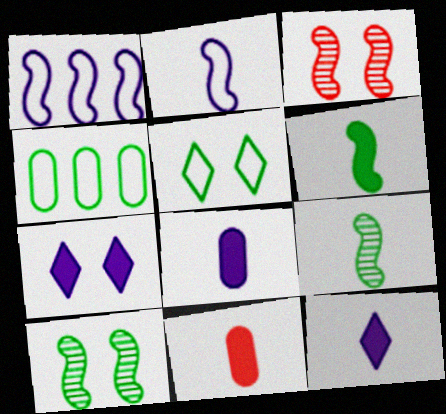[[1, 3, 6], 
[3, 4, 12], 
[6, 11, 12]]